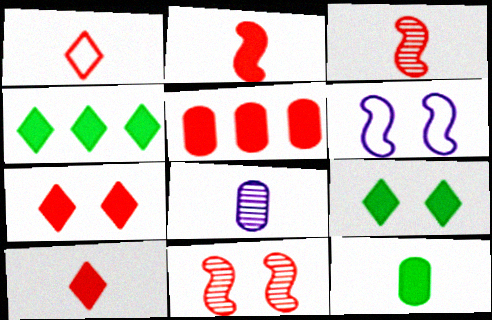[[1, 5, 11], 
[2, 5, 7]]